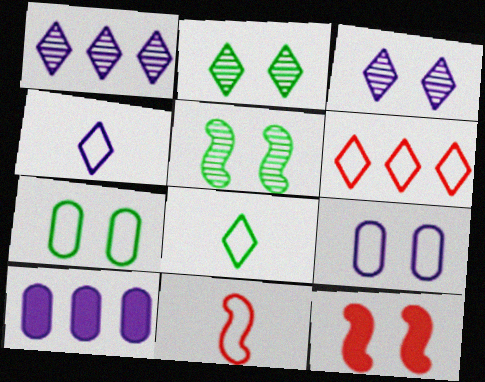[[2, 9, 12], 
[2, 10, 11], 
[3, 7, 12]]